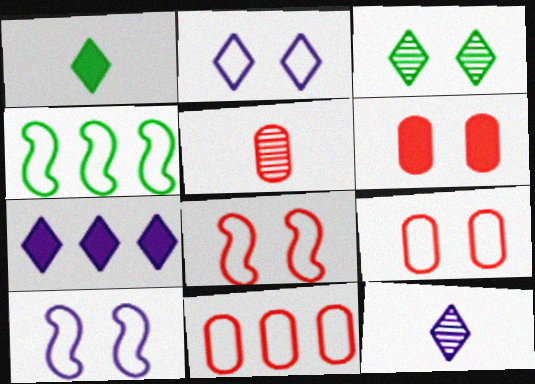[[2, 7, 12], 
[3, 6, 10], 
[4, 6, 12], 
[5, 6, 11]]